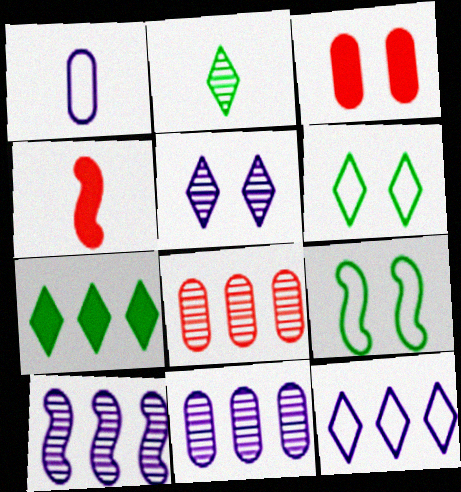[[1, 2, 4], 
[2, 6, 7], 
[3, 5, 9], 
[4, 6, 11], 
[4, 9, 10]]